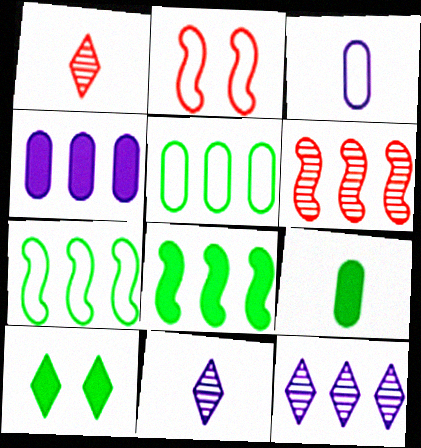[[2, 9, 12], 
[3, 6, 10], 
[8, 9, 10]]